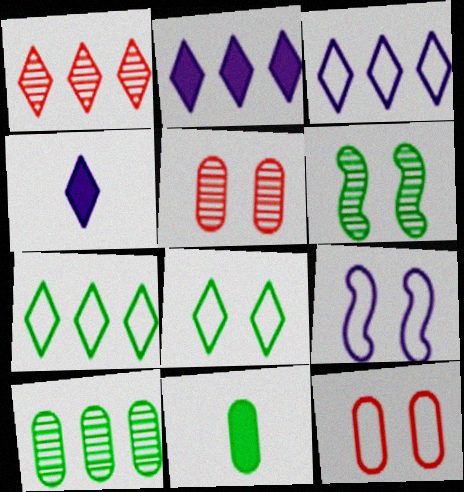[[1, 2, 7], 
[1, 4, 8], 
[1, 9, 11], 
[6, 7, 11], 
[8, 9, 12]]